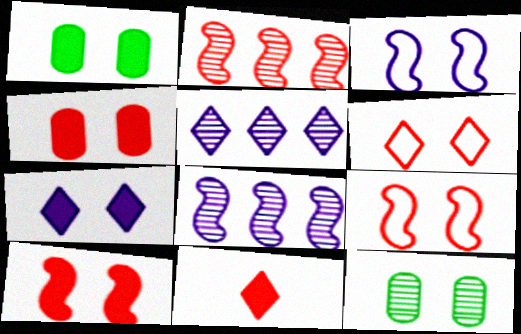[[1, 7, 10], 
[7, 9, 12]]